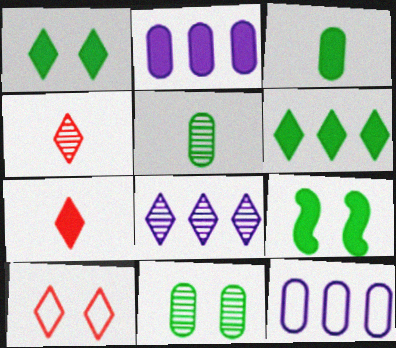[[2, 7, 9], 
[3, 6, 9], 
[4, 9, 12]]